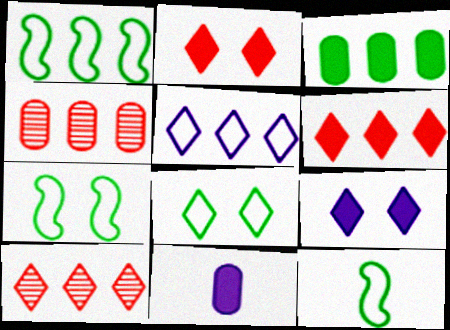[[1, 7, 12], 
[4, 9, 12], 
[7, 10, 11]]